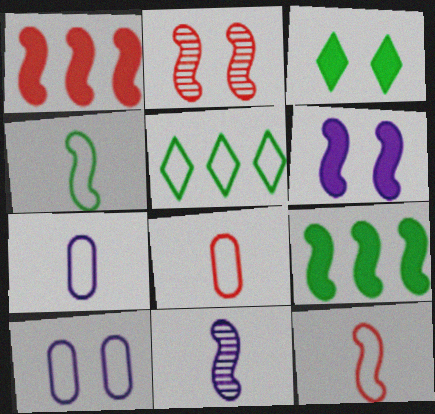[[1, 2, 12], 
[2, 3, 10], 
[5, 10, 12]]